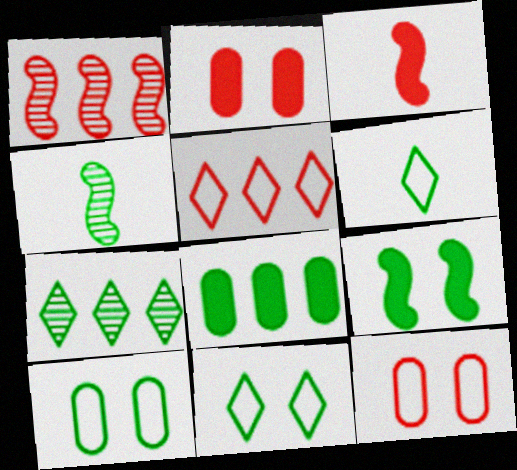[[4, 8, 11]]